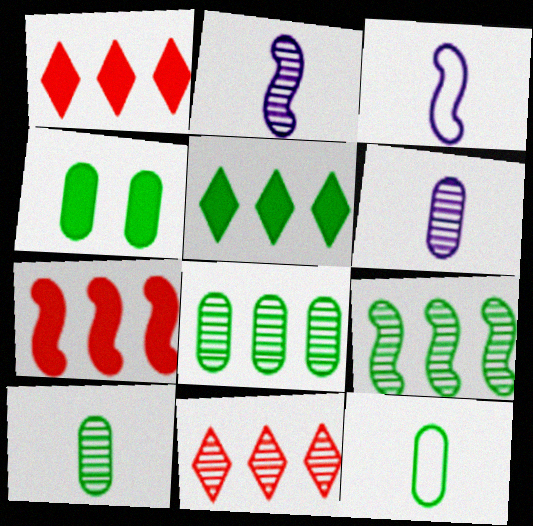[[3, 4, 11], 
[4, 8, 12]]